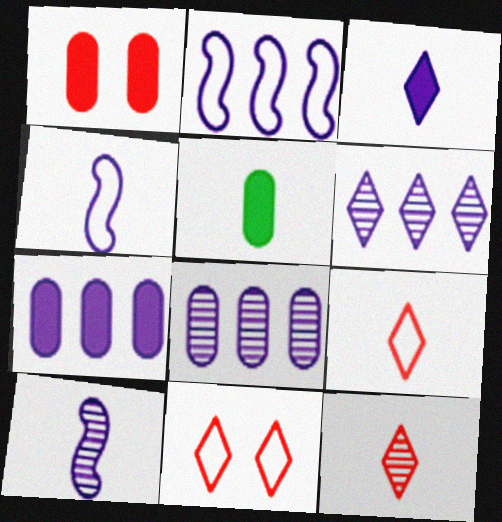[[1, 5, 7], 
[2, 6, 7], 
[4, 5, 12], 
[5, 9, 10]]